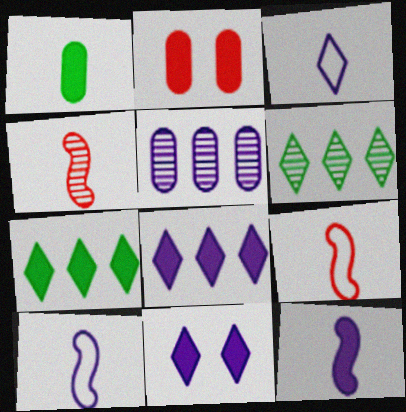[[1, 3, 4], 
[2, 6, 10], 
[2, 7, 12], 
[5, 10, 11]]